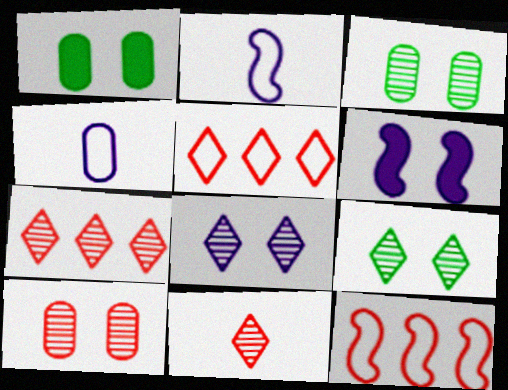[[1, 2, 7]]